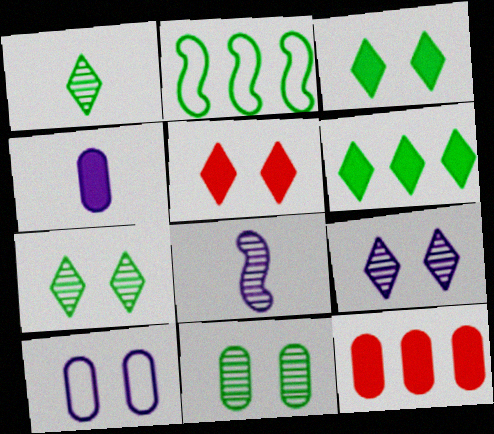[]